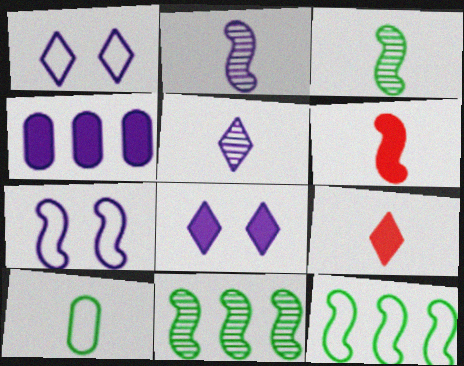[[1, 2, 4], 
[2, 9, 10], 
[4, 5, 7], 
[5, 6, 10], 
[6, 7, 11]]